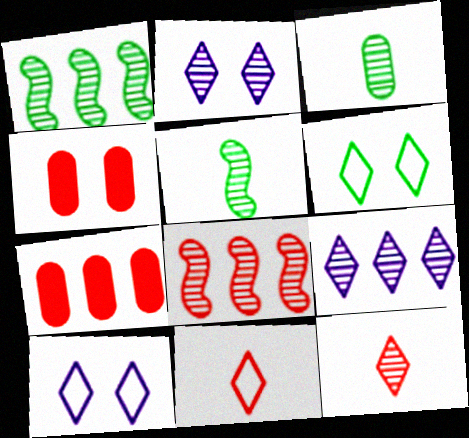[[2, 3, 8], 
[4, 8, 11], 
[5, 7, 10]]